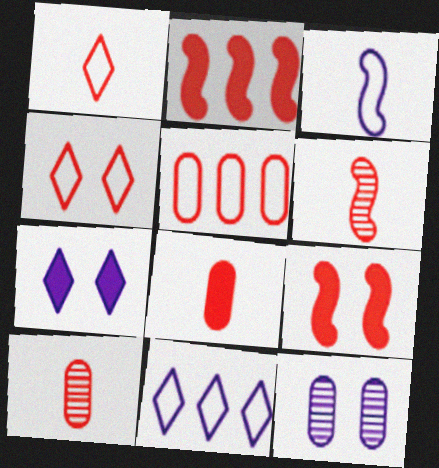[[1, 6, 8], 
[2, 4, 10]]